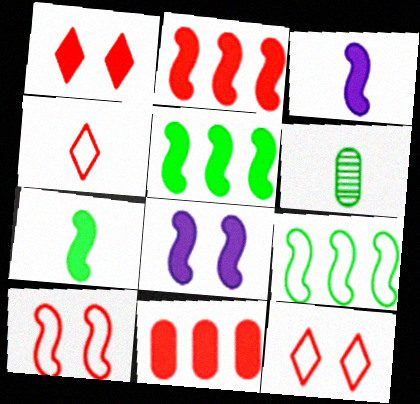[[2, 7, 8], 
[3, 4, 6]]